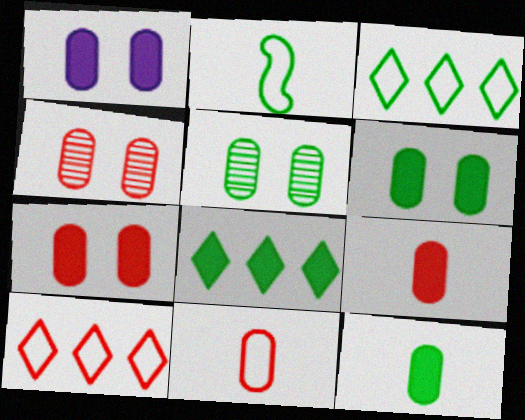[[1, 6, 7], 
[2, 5, 8]]